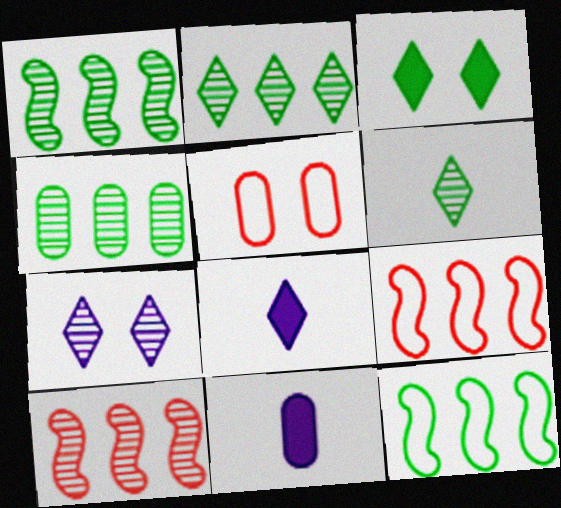[[1, 2, 4], 
[1, 5, 8], 
[4, 5, 11]]